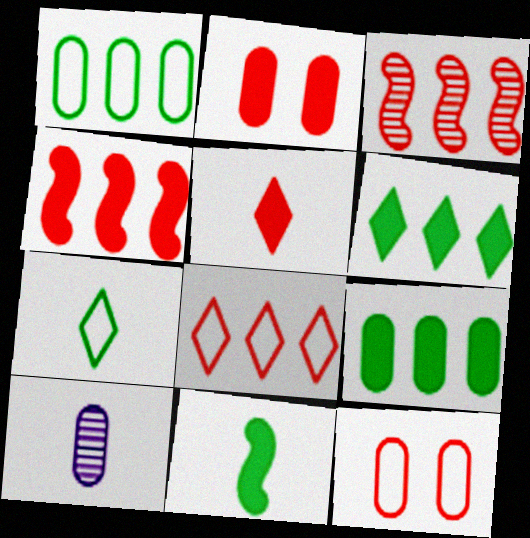[[1, 2, 10], 
[2, 4, 5], 
[3, 5, 12], 
[9, 10, 12]]